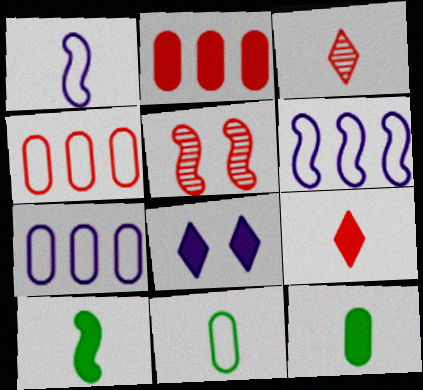[[1, 3, 12], 
[2, 8, 10], 
[4, 5, 9], 
[5, 6, 10]]